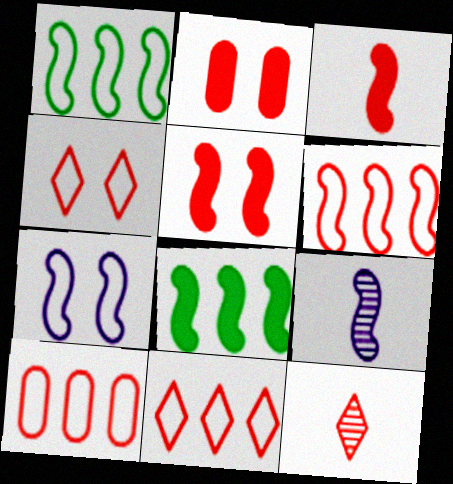[[1, 5, 9], 
[2, 6, 12], 
[5, 10, 12], 
[6, 10, 11]]